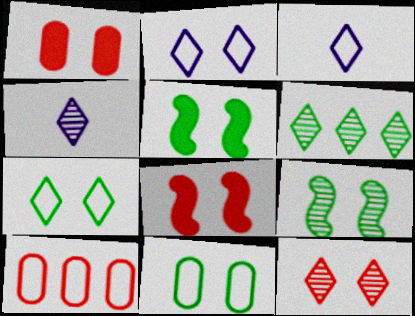[[1, 2, 9], 
[4, 5, 10], 
[4, 6, 12]]